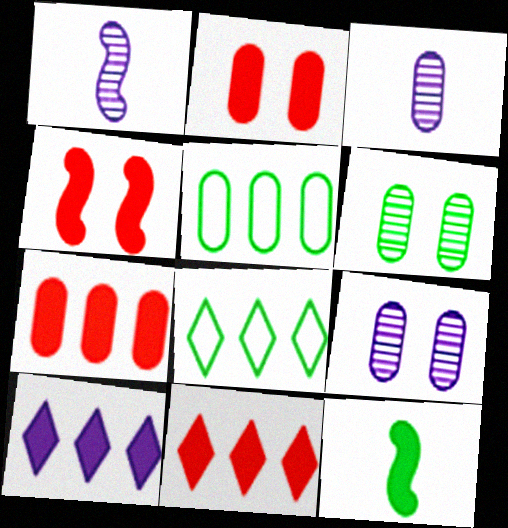[[1, 2, 8], 
[2, 3, 5], 
[2, 10, 12], 
[3, 4, 8], 
[6, 8, 12]]